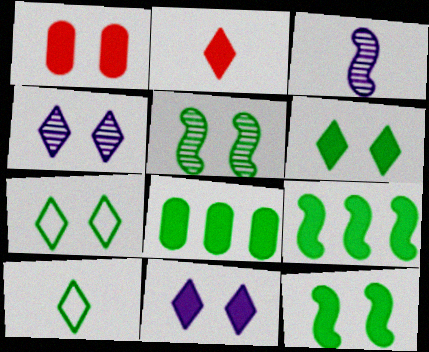[[1, 11, 12], 
[5, 8, 10]]